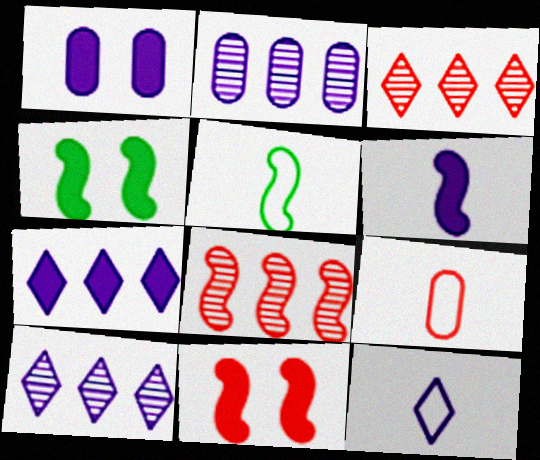[[1, 3, 5], 
[1, 6, 7], 
[3, 9, 11], 
[4, 9, 10], 
[5, 9, 12]]